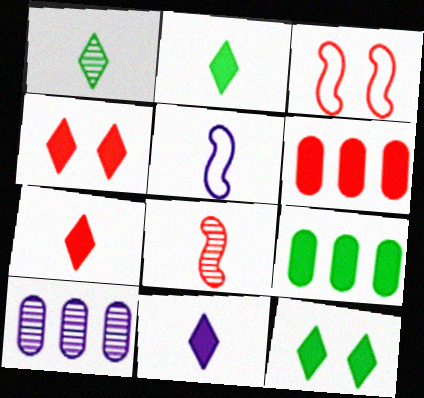[[2, 3, 10], 
[2, 7, 11]]